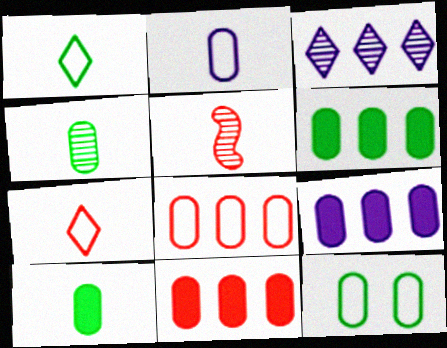[[2, 8, 12], 
[4, 6, 12], 
[6, 9, 11]]